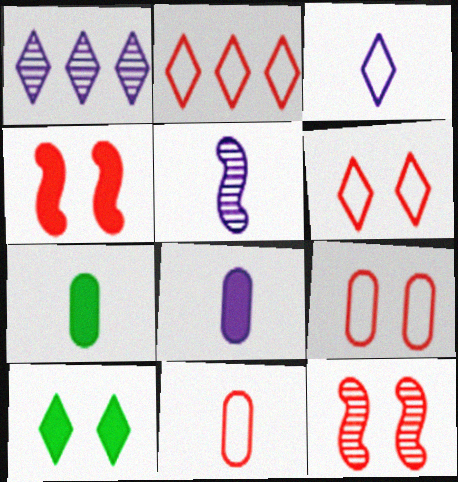[[3, 5, 8]]